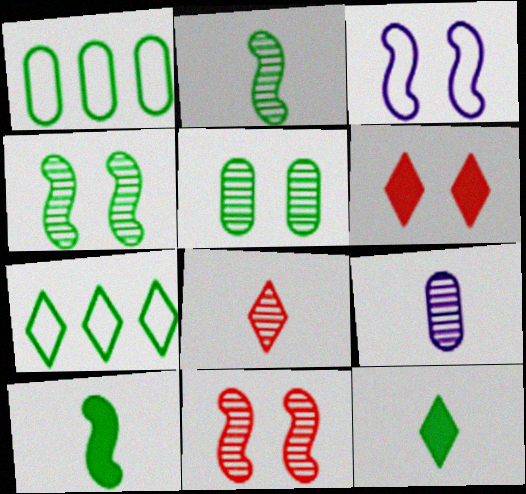[[1, 4, 12], 
[2, 8, 9], 
[3, 5, 6], 
[5, 7, 10]]